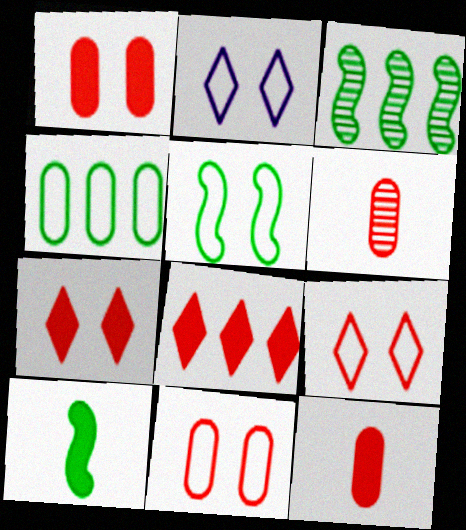[[2, 3, 12], 
[2, 5, 11], 
[3, 5, 10]]